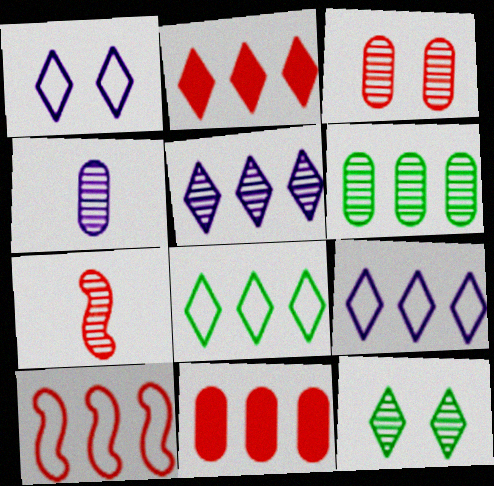[[2, 5, 8], 
[3, 4, 6]]